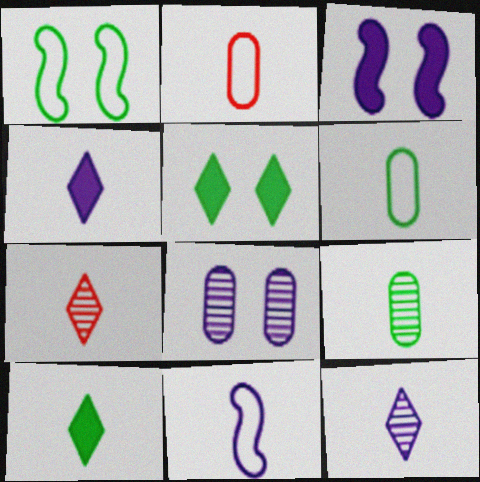[]